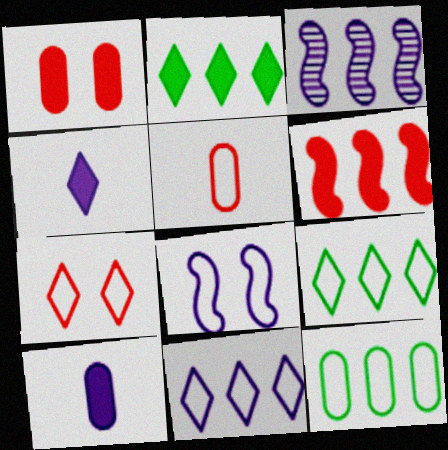[[5, 8, 9]]